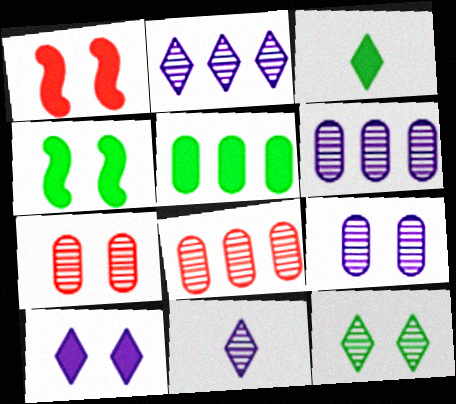[[3, 4, 5]]